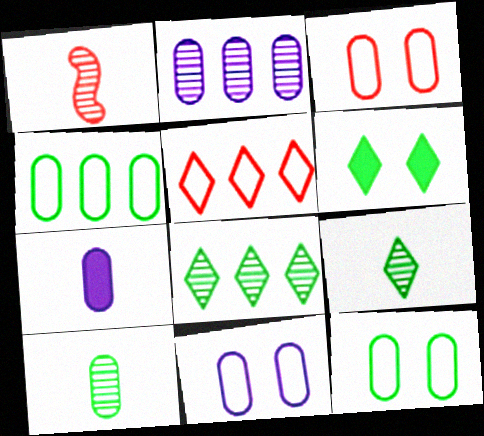[[2, 7, 11], 
[3, 11, 12]]